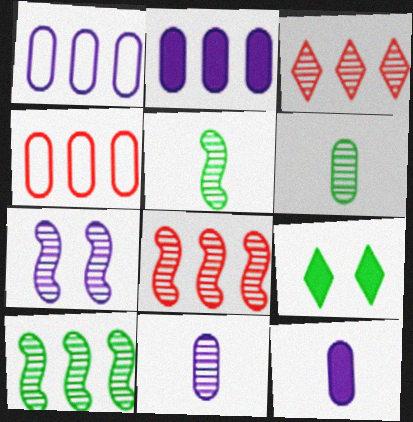[[3, 6, 7], 
[5, 7, 8]]